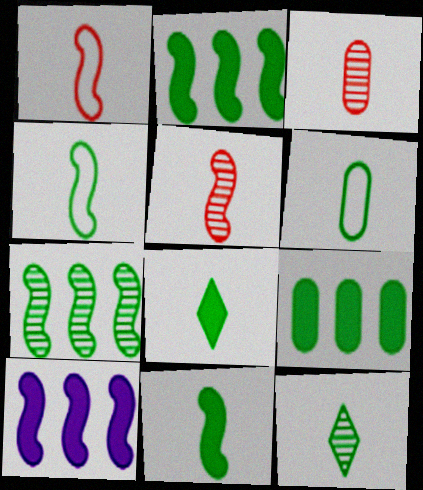[[6, 11, 12]]